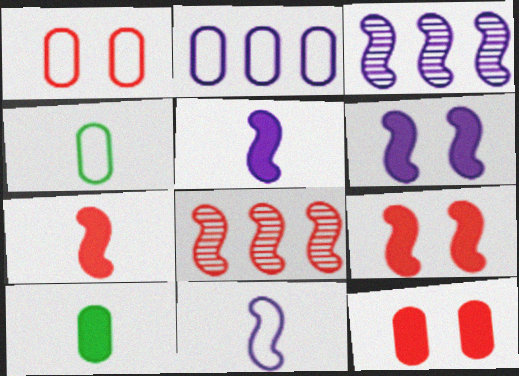[[1, 2, 4], 
[3, 6, 11]]